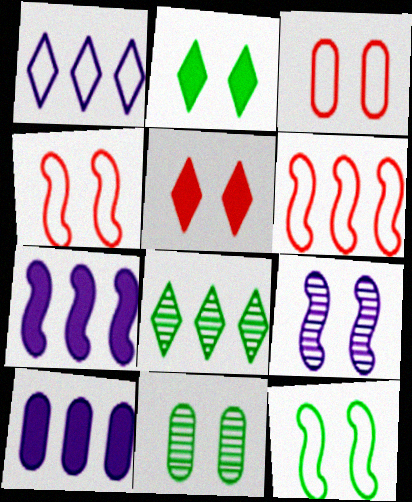[[2, 3, 9], 
[2, 11, 12], 
[6, 8, 10]]